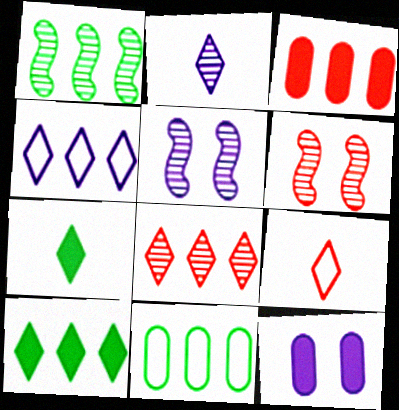[[1, 3, 4], 
[1, 9, 12], 
[1, 10, 11], 
[2, 7, 9], 
[3, 6, 9], 
[4, 8, 10]]